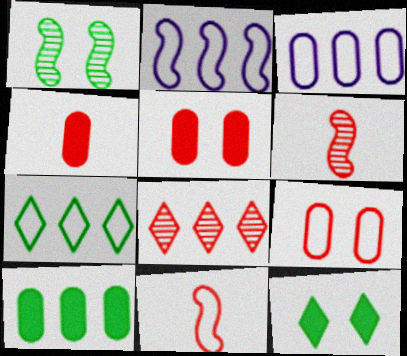[[2, 8, 10], 
[3, 6, 12], 
[5, 8, 11]]